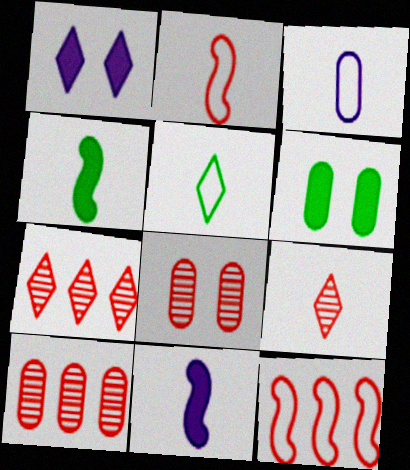[[1, 5, 7], 
[2, 3, 5], 
[3, 4, 9], 
[3, 6, 10]]